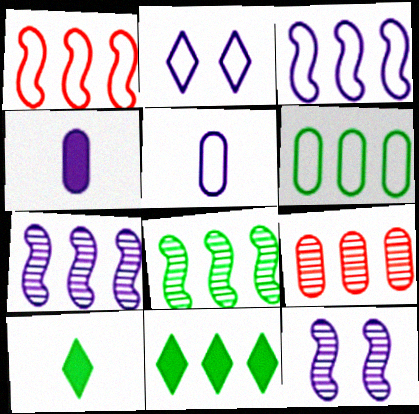[[2, 3, 5], 
[2, 4, 7], 
[3, 9, 11], 
[6, 8, 11]]